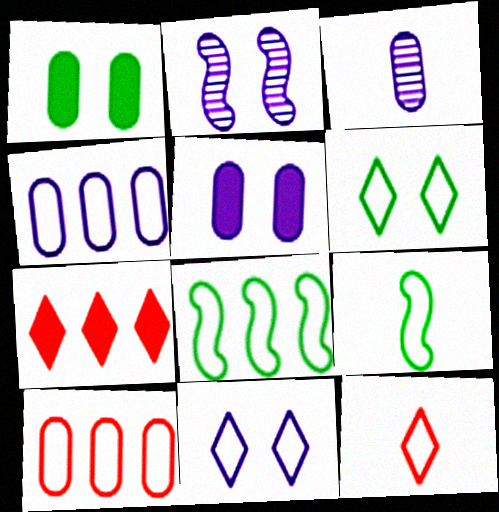[[1, 3, 10], 
[2, 5, 11], 
[3, 4, 5], 
[9, 10, 11]]